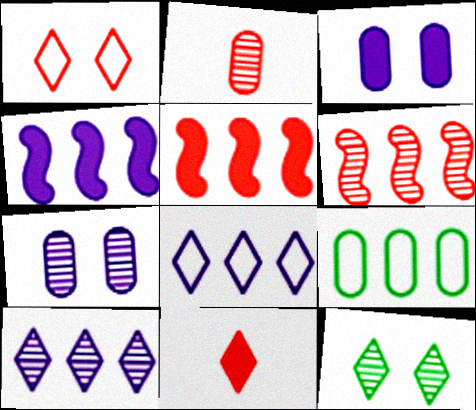[[1, 2, 5], 
[2, 3, 9], 
[5, 9, 10], 
[8, 11, 12]]